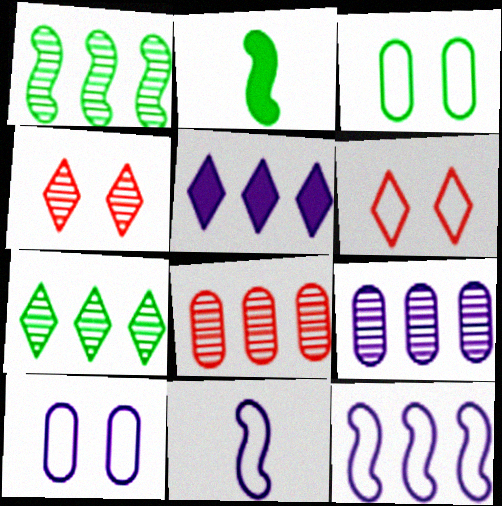[[2, 3, 7], 
[2, 6, 9], 
[5, 9, 12]]